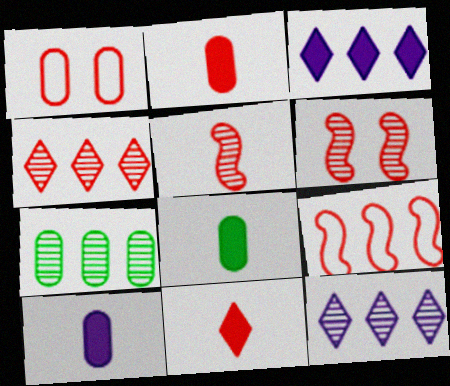[[1, 7, 10], 
[2, 8, 10], 
[3, 7, 9]]